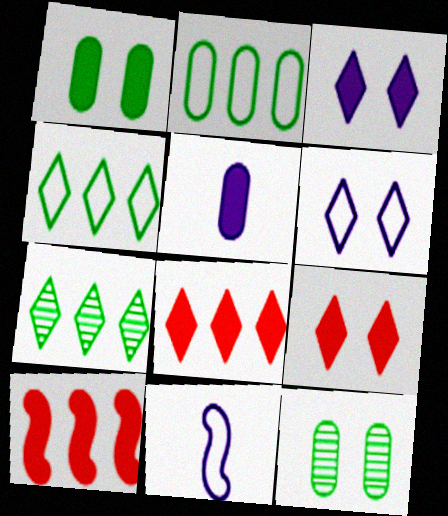[[8, 11, 12]]